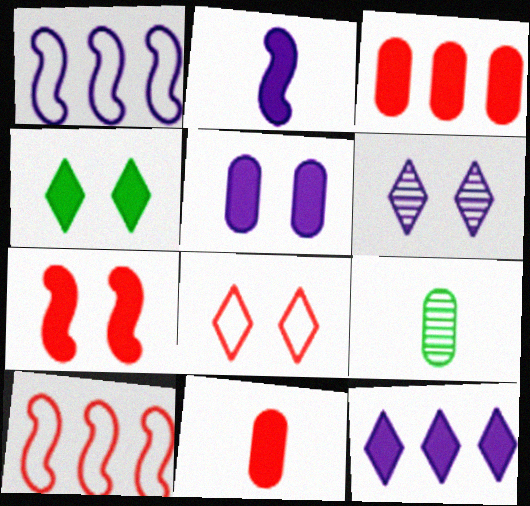[[2, 3, 4], 
[2, 5, 12], 
[4, 5, 7], 
[4, 6, 8]]